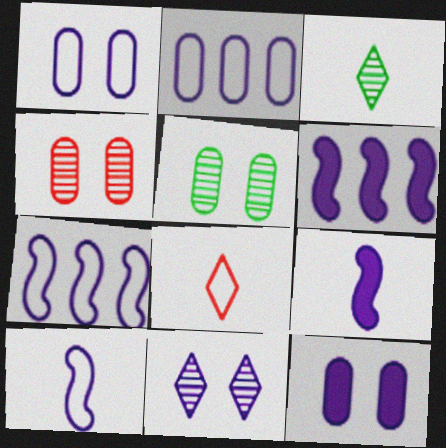[[2, 9, 11], 
[5, 6, 8]]